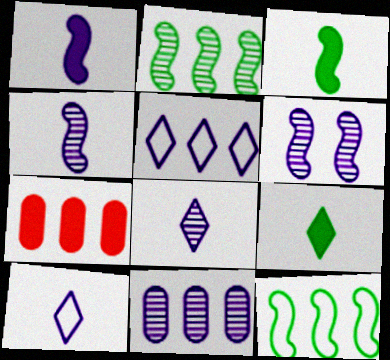[[2, 5, 7], 
[6, 8, 11]]